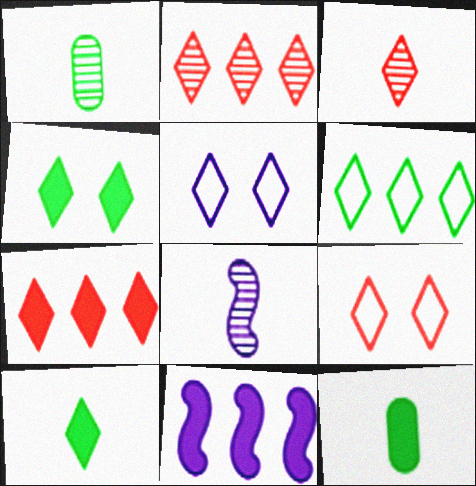[[1, 3, 8], 
[1, 9, 11], 
[2, 5, 10], 
[3, 7, 9]]